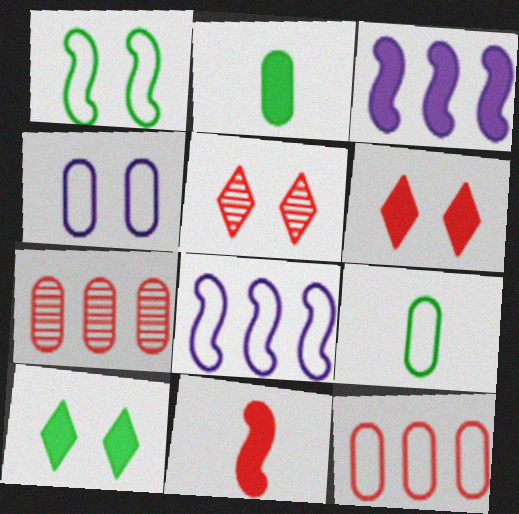[[2, 3, 6], 
[2, 4, 7], 
[2, 5, 8], 
[3, 5, 9], 
[4, 9, 12], 
[5, 11, 12]]